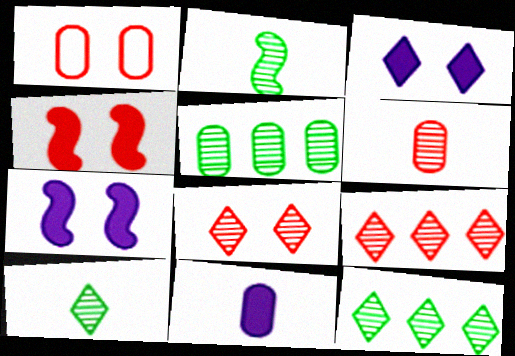[[1, 4, 8], 
[1, 5, 11]]